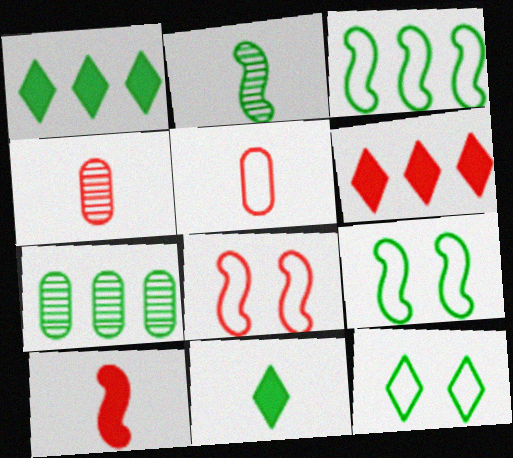[[1, 3, 7], 
[4, 6, 8], 
[7, 9, 11]]